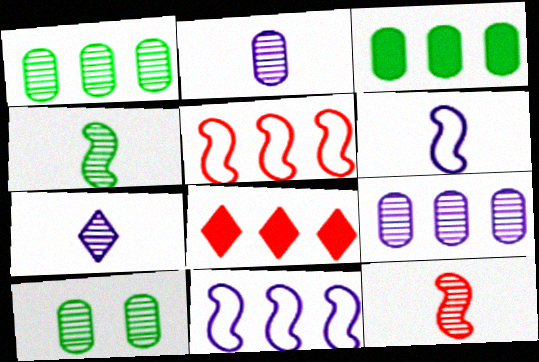[[1, 8, 11], 
[6, 8, 10]]